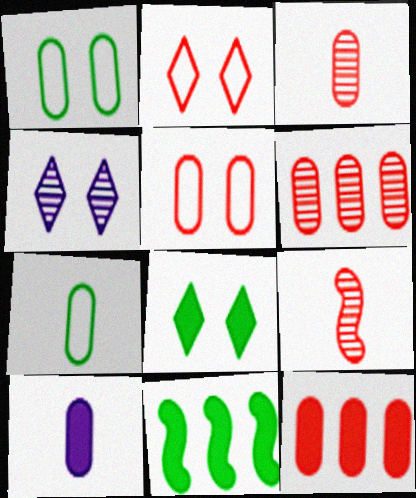[[1, 6, 10], 
[2, 4, 8], 
[2, 9, 12], 
[3, 5, 12], 
[3, 7, 10]]